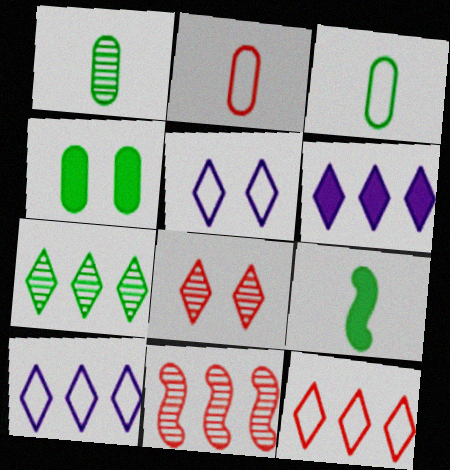[[6, 7, 12]]